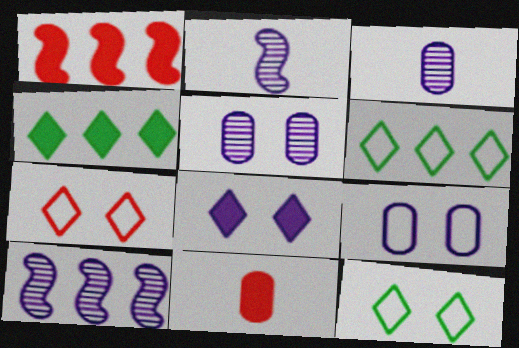[[1, 3, 12], 
[10, 11, 12]]